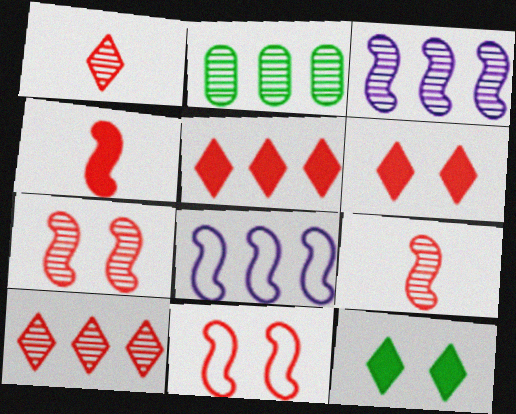[[2, 3, 10], 
[2, 5, 8]]